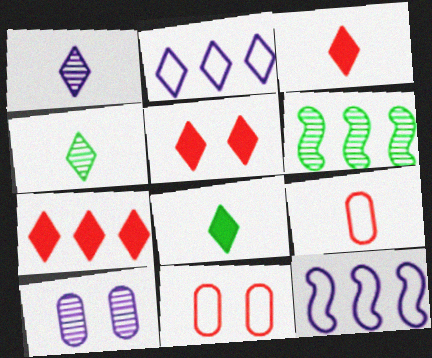[[2, 4, 5], 
[3, 5, 7]]